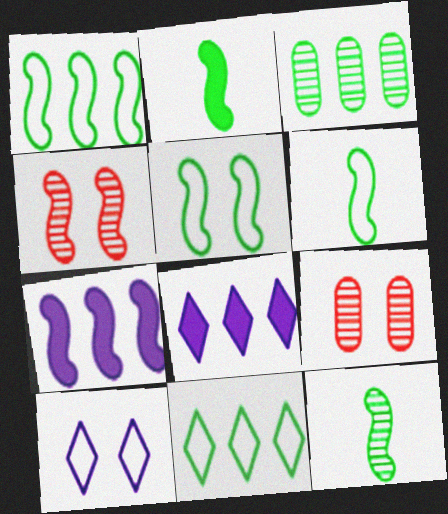[[1, 5, 6], 
[2, 6, 12], 
[4, 6, 7], 
[6, 8, 9]]